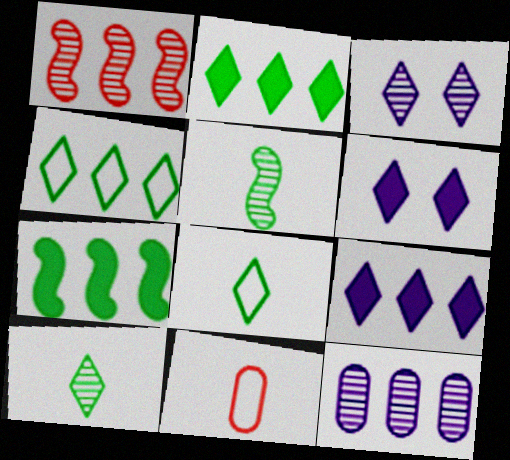[[3, 7, 11]]